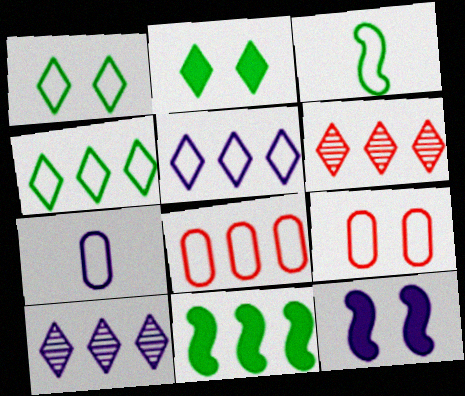[[3, 5, 9], 
[7, 10, 12], 
[8, 10, 11]]